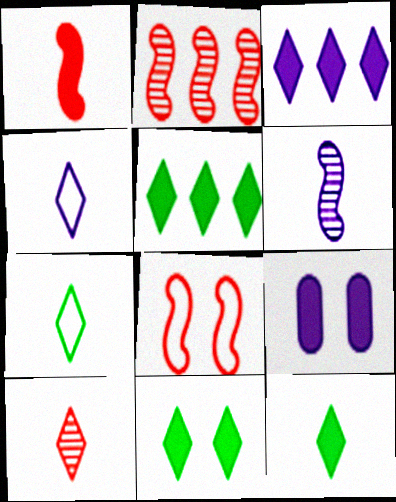[[1, 2, 8], 
[1, 5, 9], 
[2, 7, 9], 
[4, 10, 12], 
[5, 11, 12]]